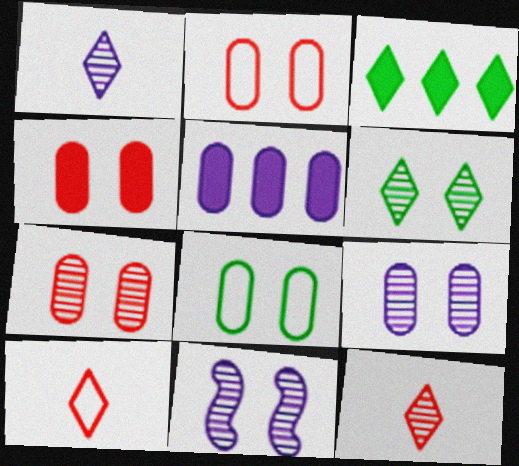[[2, 4, 7], 
[4, 8, 9], 
[6, 7, 11]]